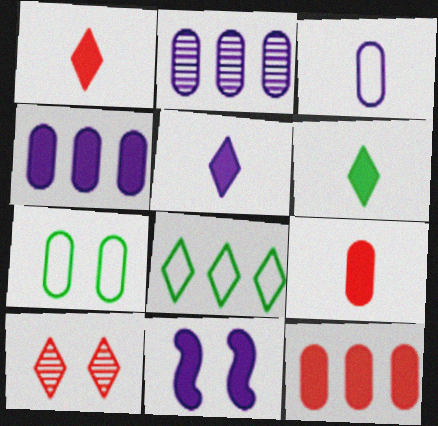[[1, 5, 6], 
[2, 7, 9], 
[4, 5, 11], 
[5, 8, 10], 
[6, 11, 12], 
[7, 10, 11]]